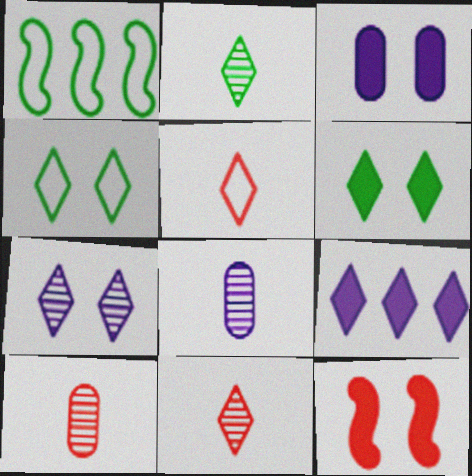[[1, 3, 11], 
[3, 6, 12], 
[4, 9, 11]]